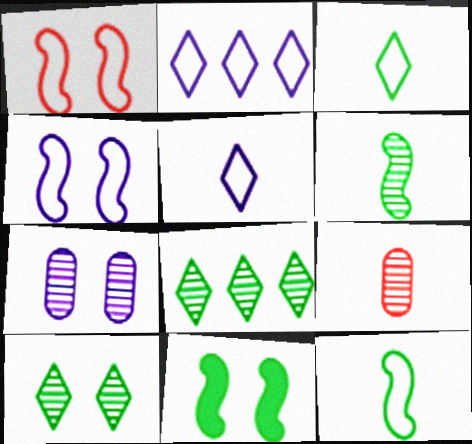[[2, 9, 11]]